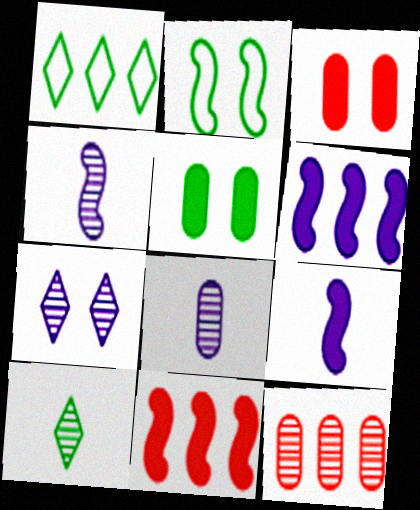[[1, 3, 4], 
[1, 6, 12], 
[2, 3, 7], 
[2, 4, 11]]